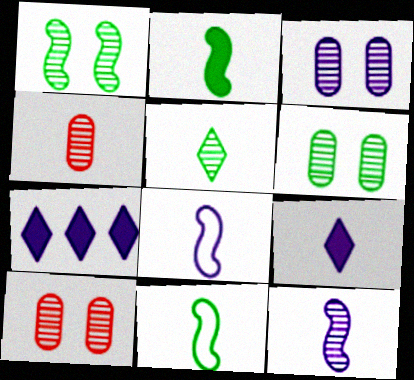[[3, 6, 10], 
[3, 7, 8], 
[4, 5, 12], 
[4, 9, 11], 
[7, 10, 11]]